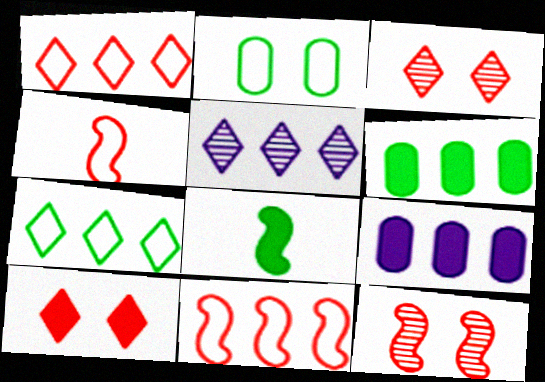[[5, 6, 11], 
[8, 9, 10]]